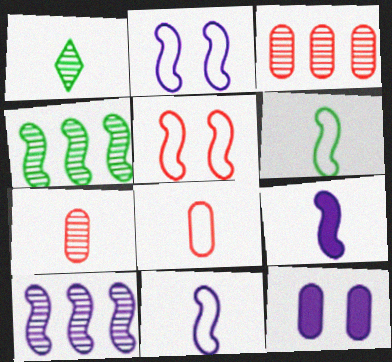[[1, 8, 9], 
[2, 9, 10], 
[4, 5, 9]]